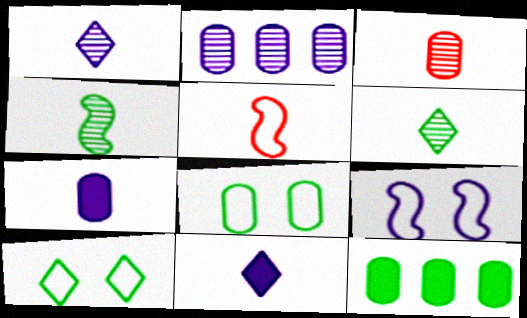[[1, 3, 4], 
[2, 9, 11], 
[4, 10, 12], 
[5, 6, 7]]